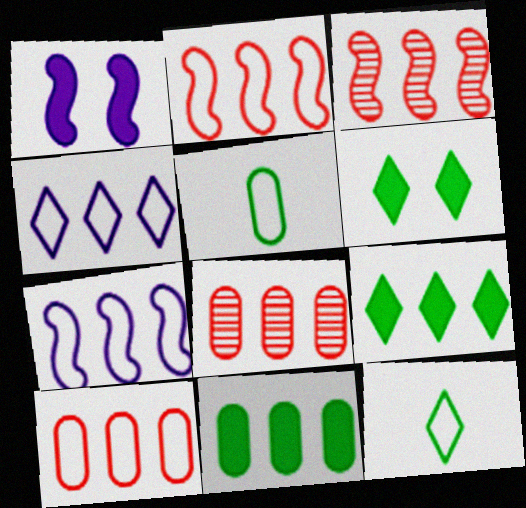[[1, 8, 12], 
[3, 4, 11], 
[7, 8, 9]]